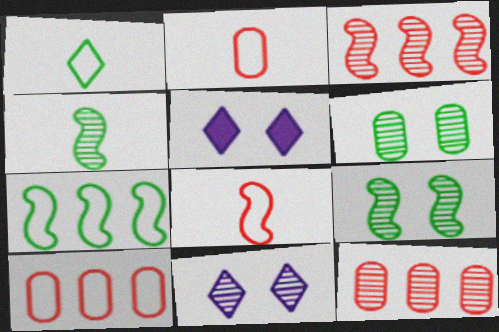[[4, 5, 10], 
[4, 11, 12]]